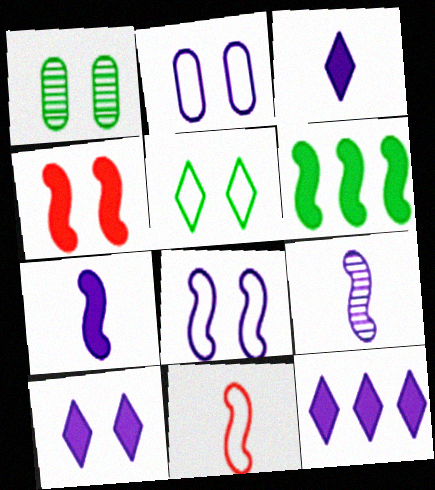[[1, 11, 12], 
[2, 9, 12], 
[3, 10, 12], 
[4, 6, 7]]